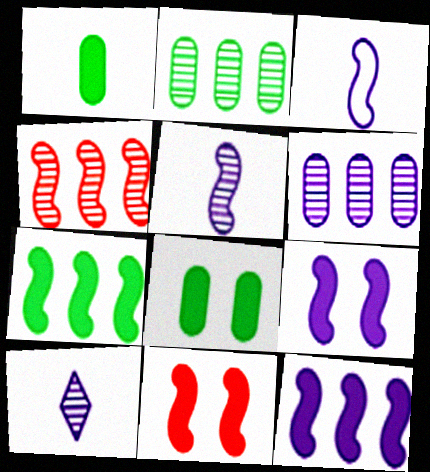[]